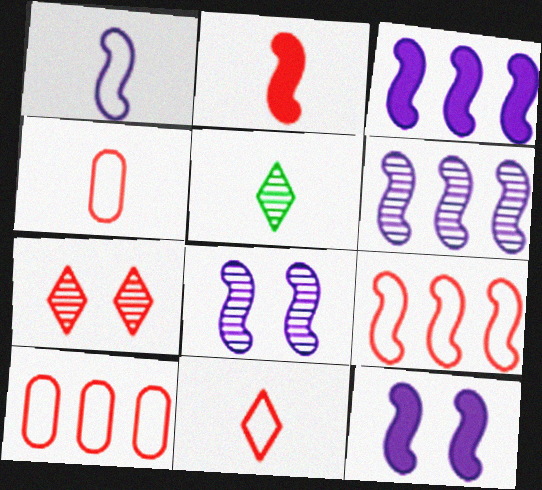[[1, 3, 8], 
[1, 6, 12], 
[2, 7, 10], 
[5, 10, 12]]